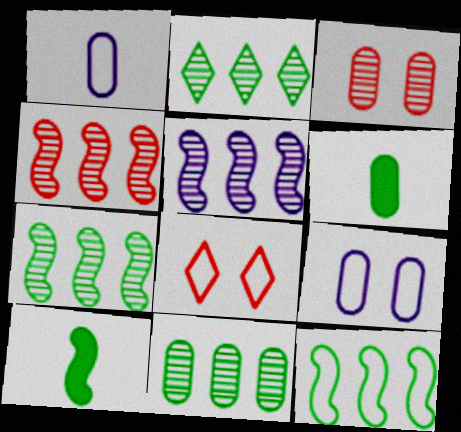[[1, 8, 12], 
[2, 7, 11], 
[4, 5, 7], 
[5, 6, 8]]